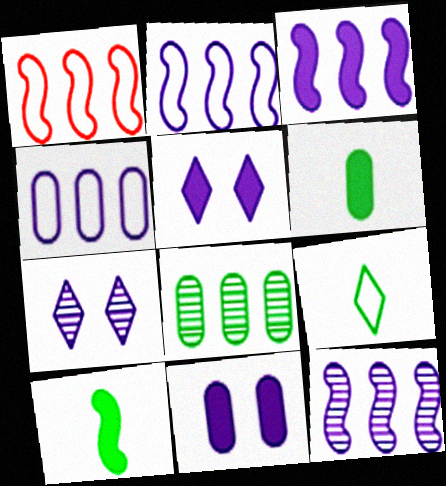[[1, 6, 7], 
[2, 3, 12]]